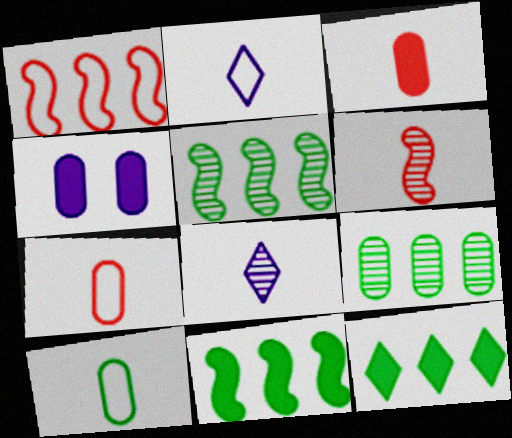[[4, 7, 9]]